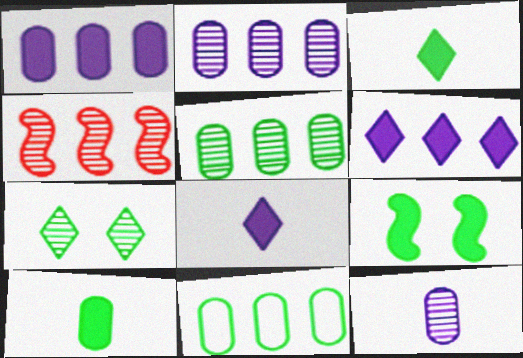[[4, 6, 11], 
[4, 7, 12]]